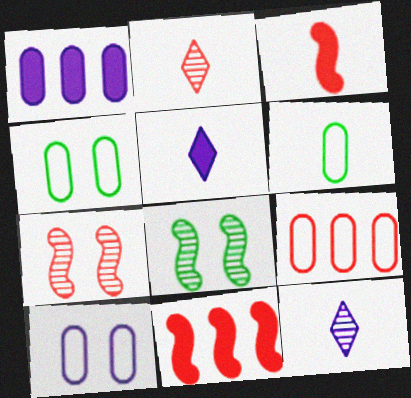[[3, 6, 12], 
[4, 11, 12], 
[5, 8, 9], 
[6, 9, 10]]